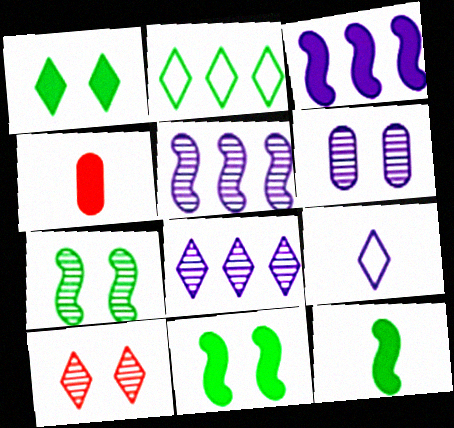[[1, 3, 4], 
[3, 6, 9], 
[6, 7, 10]]